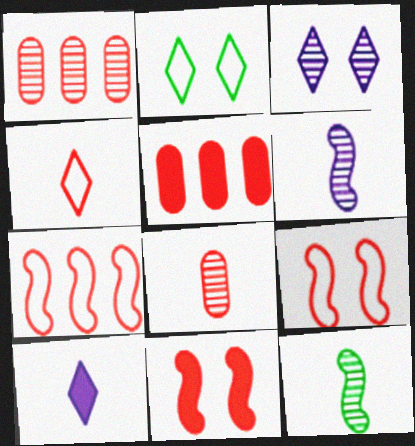[[1, 3, 12], 
[1, 4, 11], 
[2, 5, 6]]